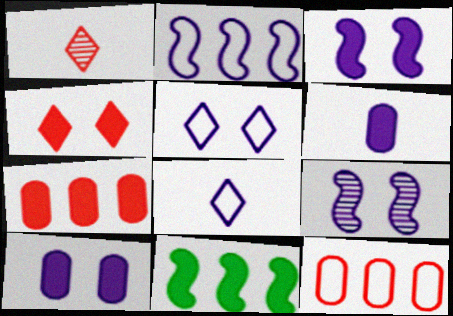[[4, 6, 11], 
[5, 9, 10]]